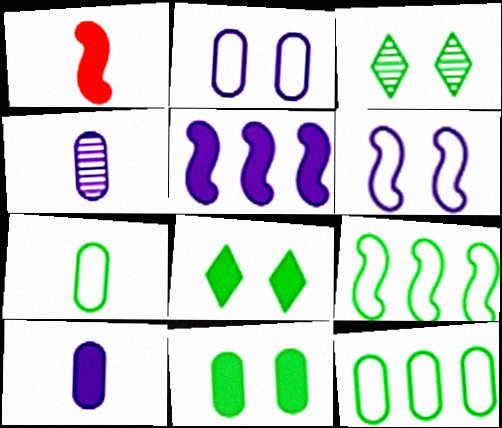[]